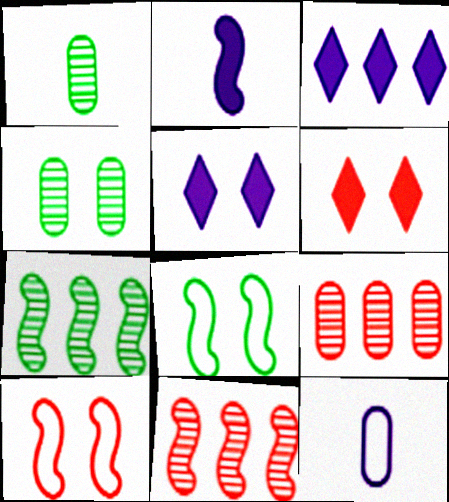[[1, 3, 10], 
[2, 7, 10], 
[2, 8, 11], 
[4, 5, 10], 
[6, 7, 12]]